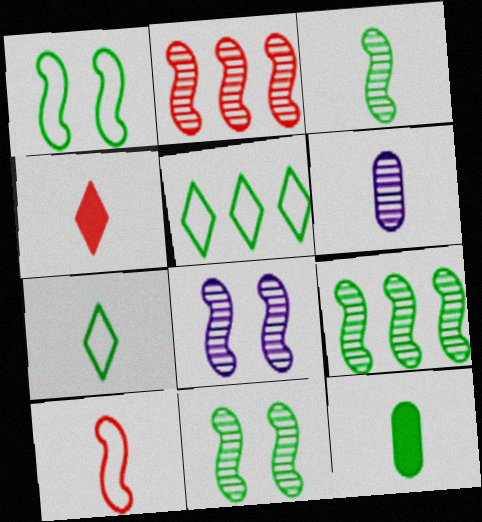[[2, 3, 8], 
[3, 7, 12], 
[3, 9, 11], 
[5, 11, 12]]